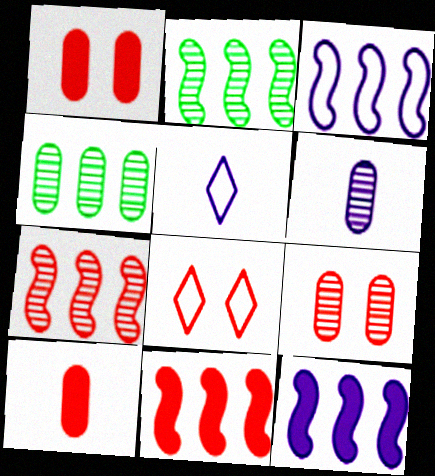[[1, 2, 5], 
[2, 3, 11], 
[4, 6, 9], 
[7, 8, 10]]